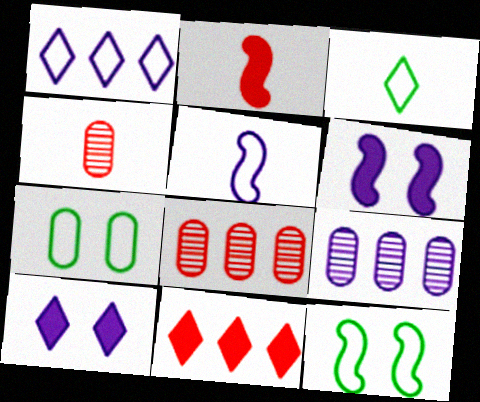[[3, 6, 8], 
[5, 9, 10]]